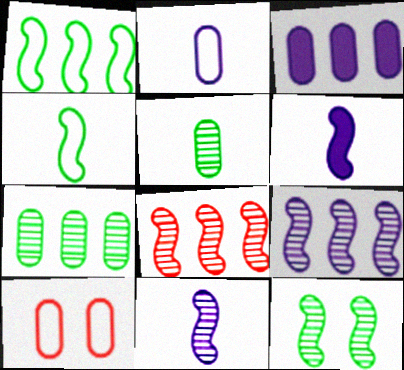[[3, 5, 10], 
[8, 11, 12]]